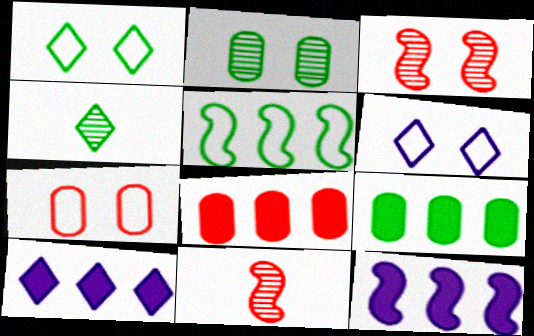[[4, 7, 12], 
[6, 9, 11]]